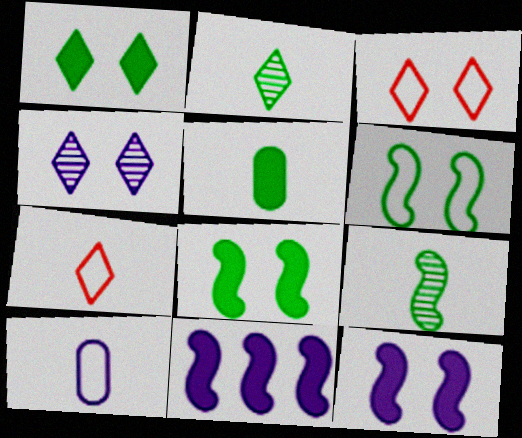[[1, 3, 4], 
[4, 10, 11]]